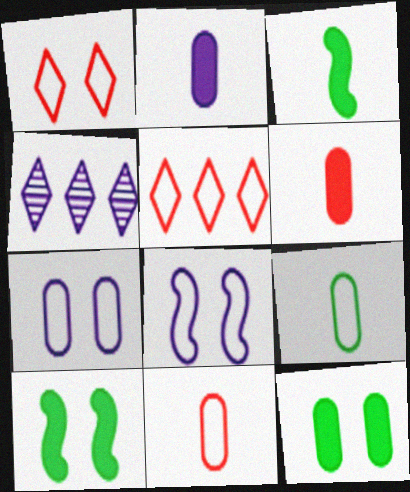[[2, 4, 8], 
[4, 10, 11], 
[5, 8, 9]]